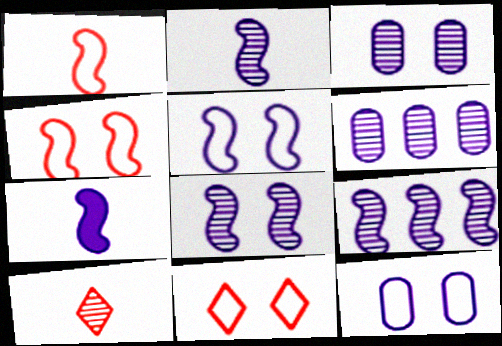[[2, 8, 9], 
[5, 7, 9]]